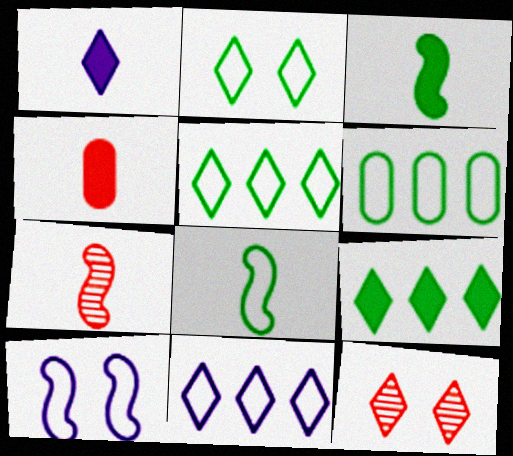[[1, 3, 4], 
[1, 5, 12], 
[2, 6, 8]]